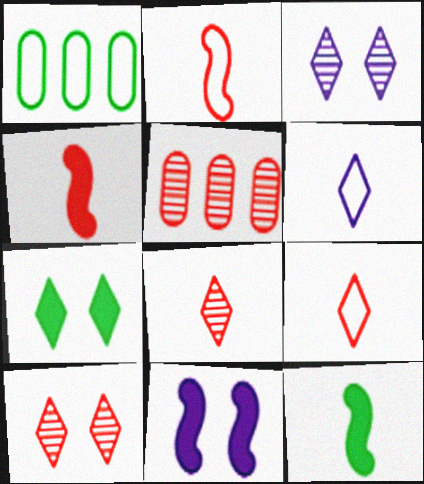[[1, 3, 4], 
[1, 8, 11]]